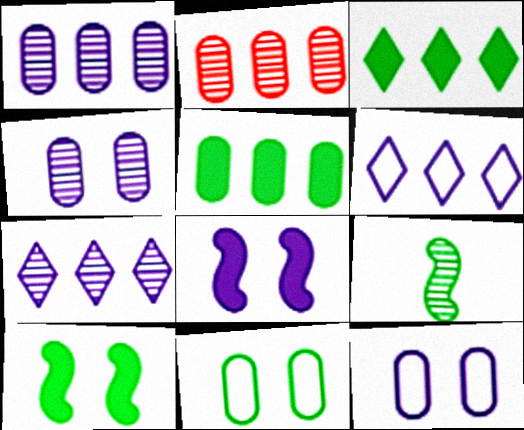[[3, 9, 11]]